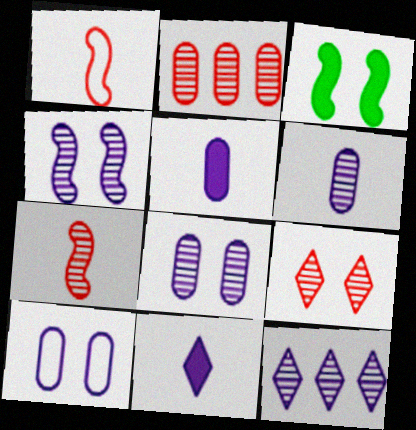[[2, 7, 9], 
[3, 9, 10], 
[4, 6, 12]]